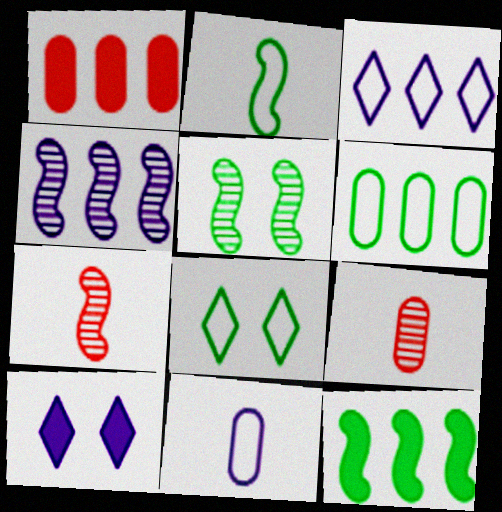[[2, 5, 12], 
[2, 6, 8], 
[4, 5, 7], 
[4, 10, 11], 
[6, 7, 10]]